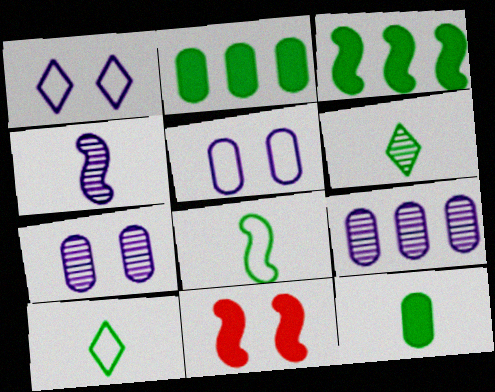[[6, 8, 12], 
[9, 10, 11]]